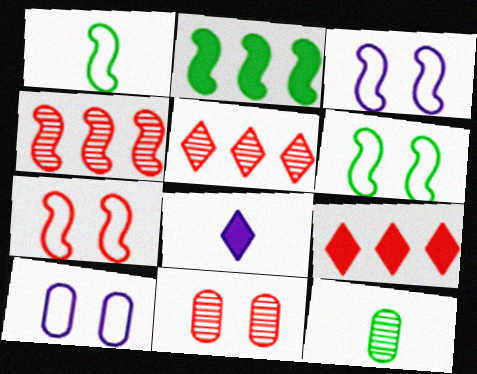[[3, 6, 7], 
[3, 9, 12]]